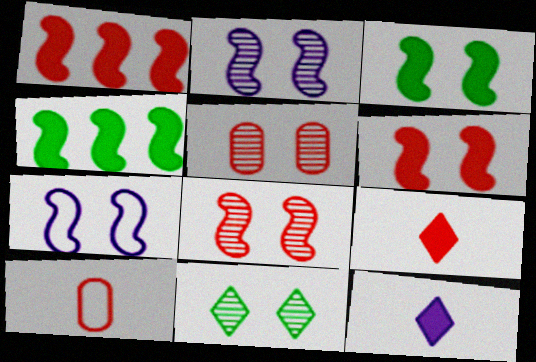[[2, 5, 11], 
[3, 7, 8]]